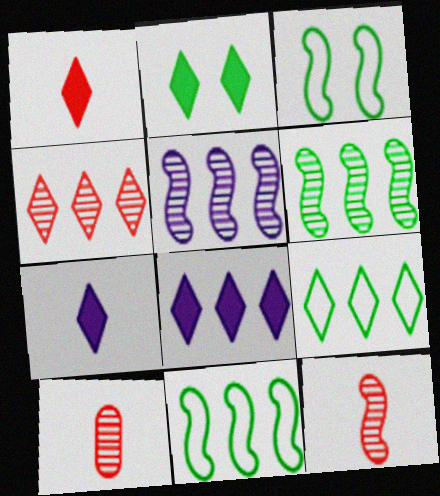[[1, 2, 8], 
[3, 8, 10], 
[4, 8, 9]]